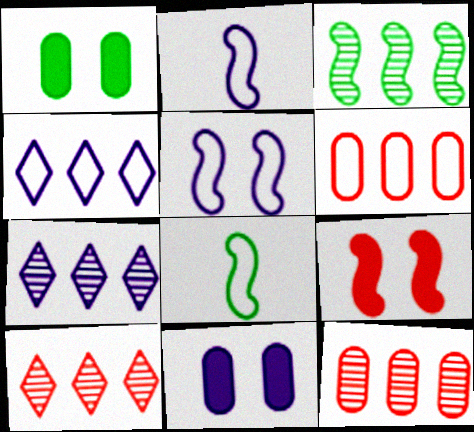[[1, 2, 10], 
[2, 3, 9], 
[2, 7, 11], 
[3, 7, 12], 
[8, 10, 11]]